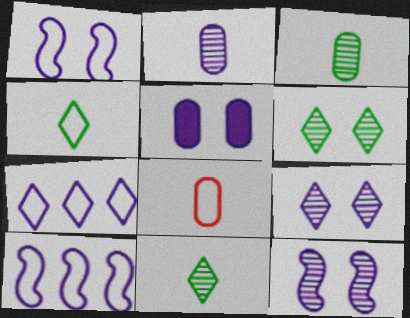[[1, 5, 9]]